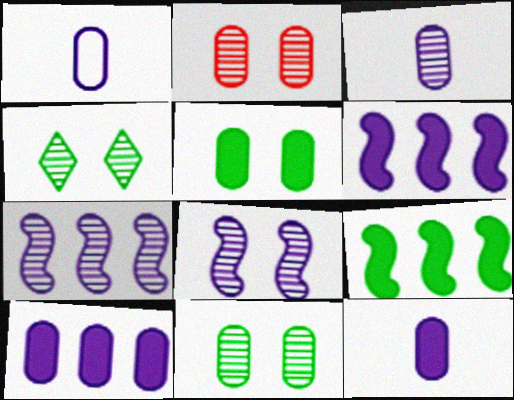[[1, 3, 12], 
[2, 4, 8]]